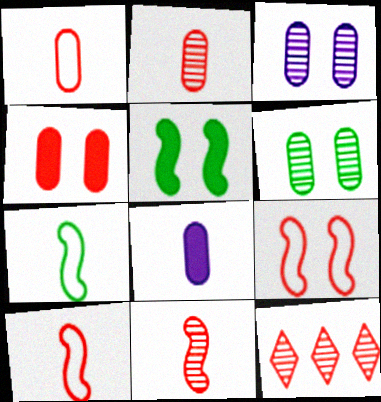[[4, 10, 12]]